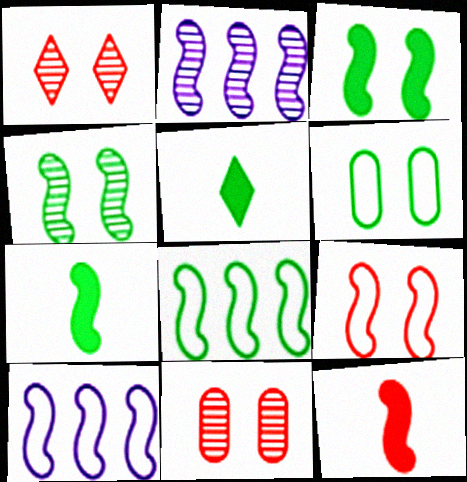[[2, 7, 9], 
[4, 7, 8], 
[4, 10, 12], 
[5, 10, 11]]